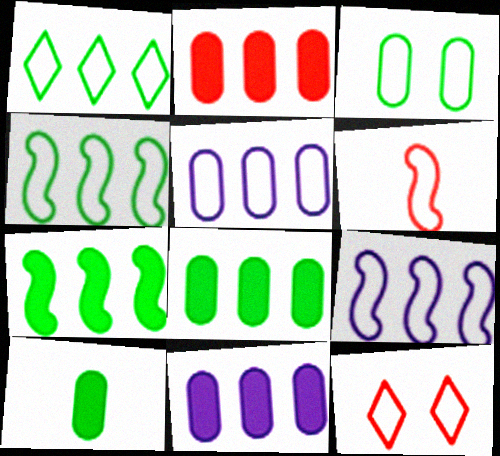[[2, 8, 11]]